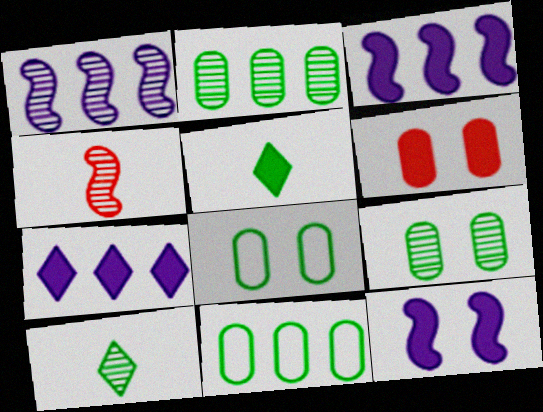[[3, 5, 6], 
[4, 7, 8]]